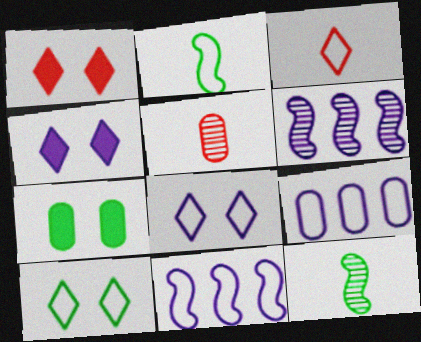[[1, 9, 12], 
[3, 6, 7], 
[5, 7, 9]]